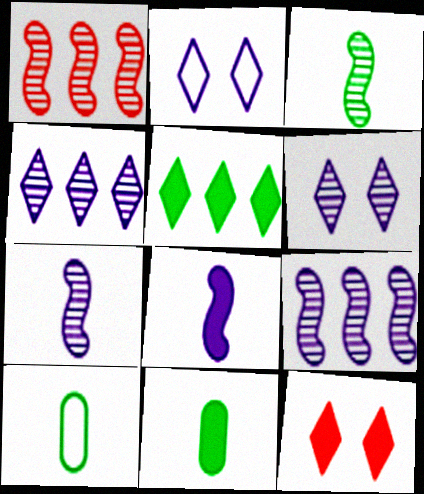[[1, 2, 11], 
[9, 10, 12]]